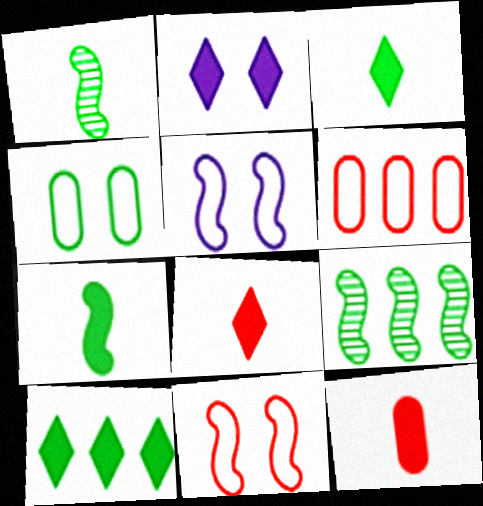[[1, 2, 6], 
[1, 4, 10], 
[2, 8, 10], 
[3, 4, 9]]